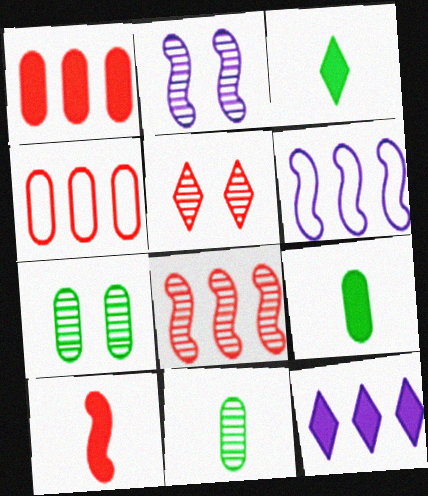[[2, 3, 4], 
[2, 5, 7], 
[4, 5, 10], 
[5, 6, 9]]